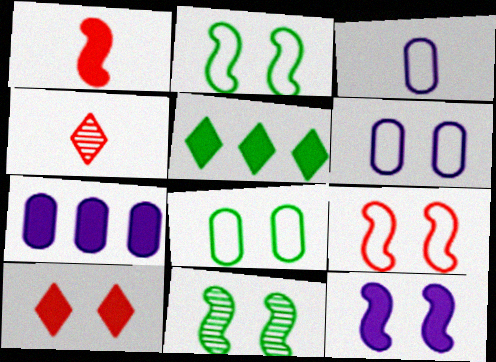[[2, 4, 7], 
[6, 10, 11], 
[9, 11, 12]]